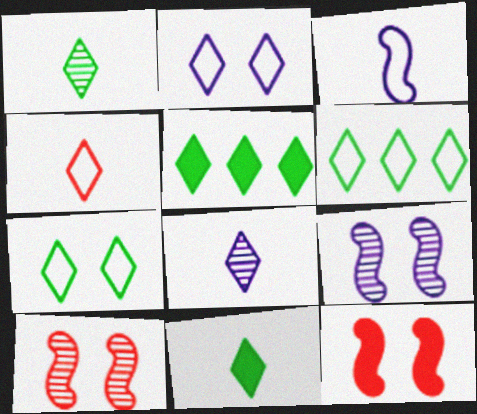[[1, 5, 7], 
[2, 4, 6], 
[4, 8, 11]]